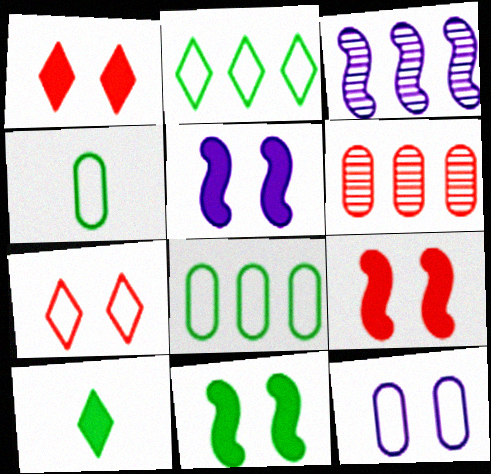[[1, 3, 4], 
[5, 9, 11]]